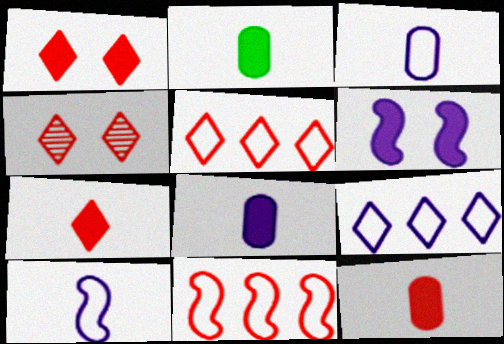[[2, 8, 12], 
[4, 5, 7], 
[4, 11, 12]]